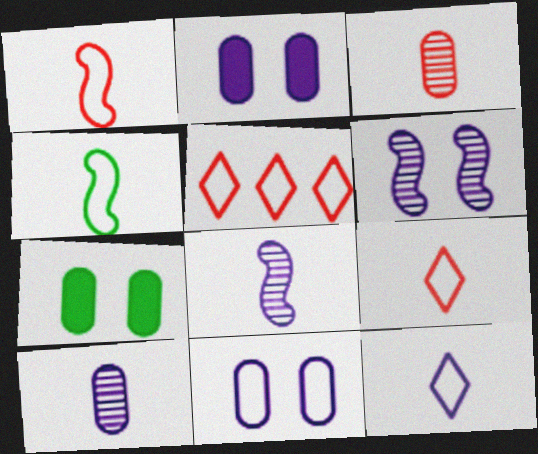[[4, 5, 11], 
[5, 7, 8]]